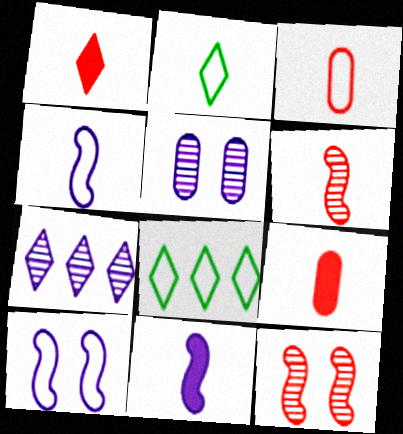[[1, 3, 6], 
[2, 3, 4], 
[3, 8, 10]]